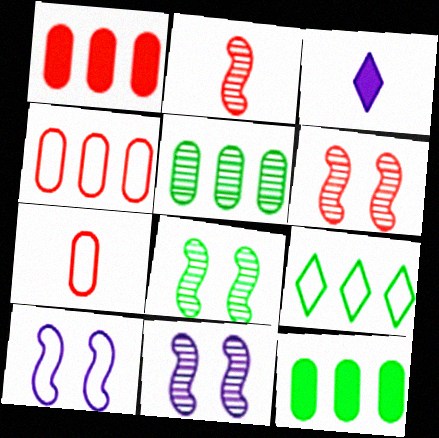[[3, 4, 8], 
[6, 8, 11], 
[7, 9, 10]]